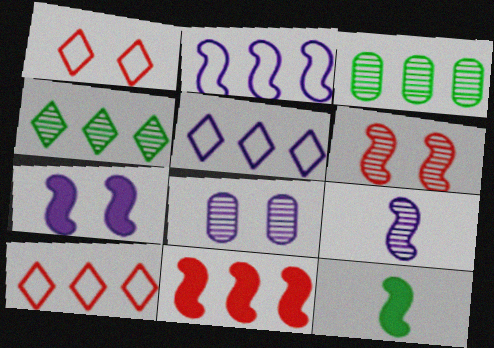[[2, 6, 12], 
[2, 7, 9], 
[3, 5, 11], 
[7, 11, 12], 
[8, 10, 12]]